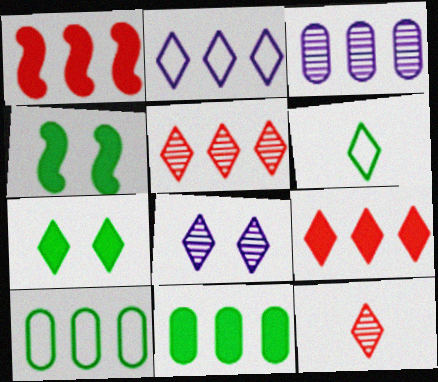[[2, 7, 12], 
[6, 8, 9]]